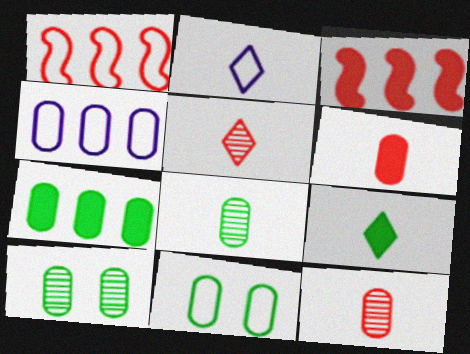[[1, 2, 11], 
[2, 3, 10], 
[2, 5, 9], 
[4, 6, 10], 
[7, 8, 11]]